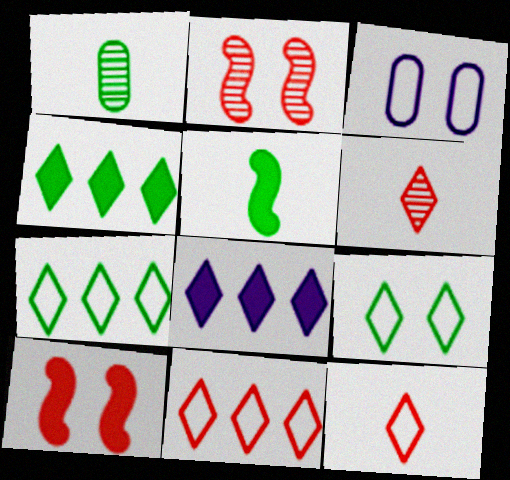[[6, 8, 9]]